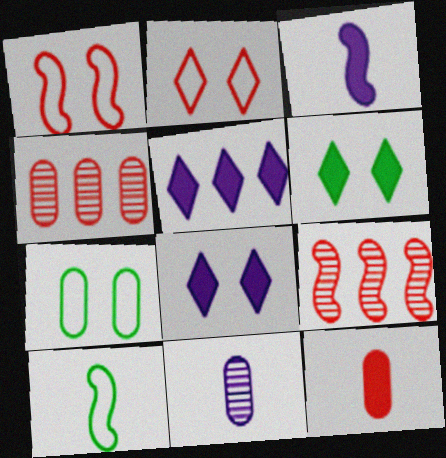[[2, 9, 12], 
[4, 8, 10]]